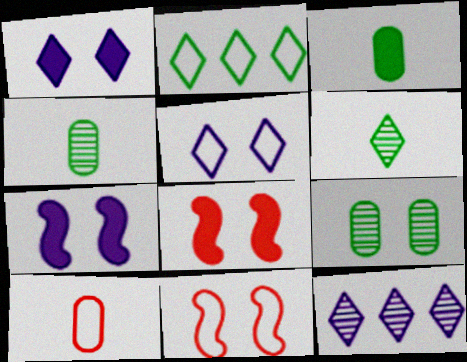[[1, 9, 11], 
[3, 11, 12], 
[5, 8, 9]]